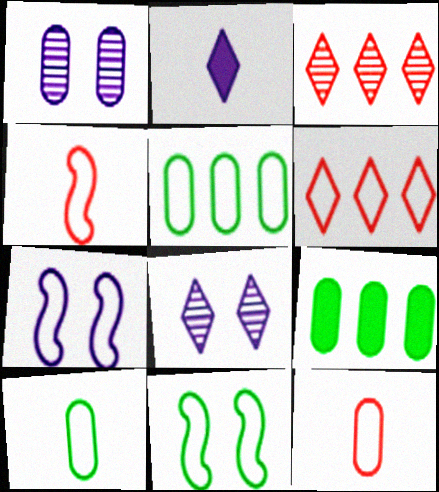[[1, 9, 12], 
[4, 8, 9], 
[6, 7, 10]]